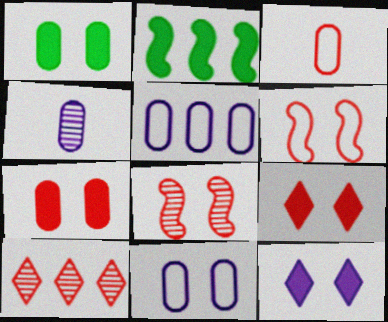[[2, 5, 10]]